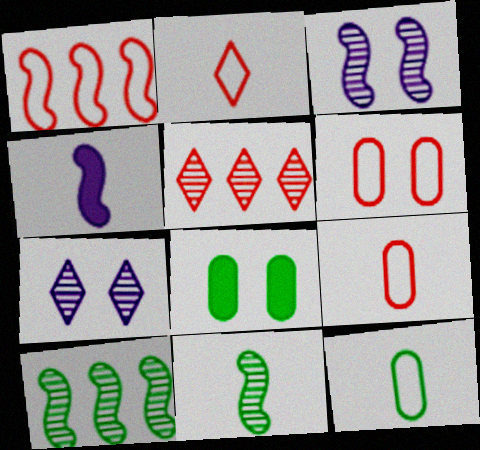[[1, 2, 6]]